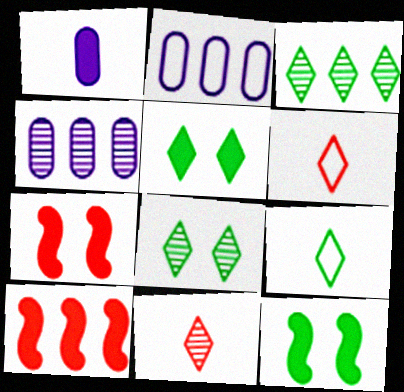[[1, 5, 10], 
[2, 3, 10], 
[2, 11, 12], 
[3, 5, 9], 
[4, 6, 12], 
[4, 7, 9]]